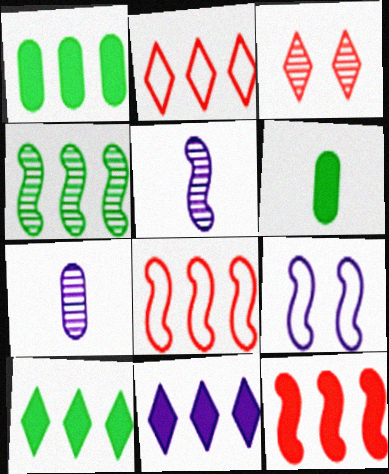[[1, 11, 12], 
[3, 4, 7], 
[7, 9, 11]]